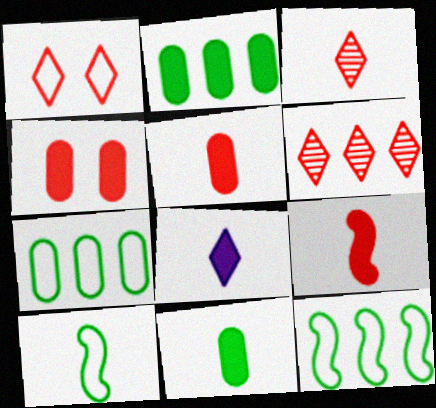[[8, 9, 11]]